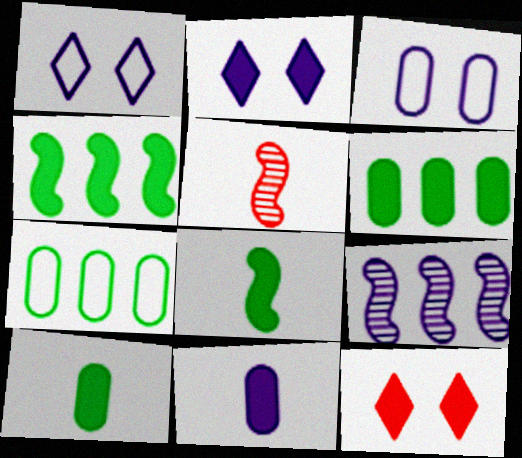[[1, 5, 6], 
[1, 9, 11], 
[2, 5, 7], 
[4, 11, 12]]